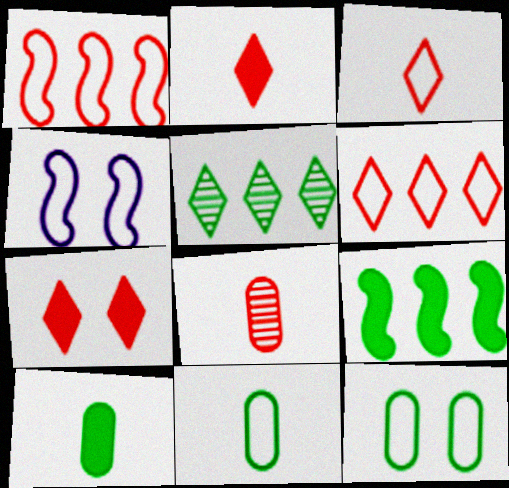[[1, 7, 8], 
[4, 6, 11]]